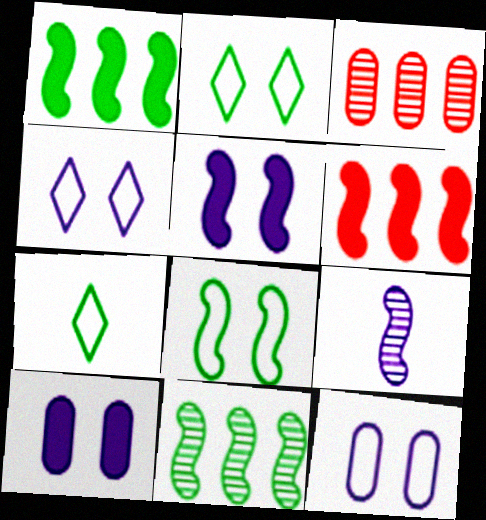[[3, 5, 7], 
[6, 8, 9]]